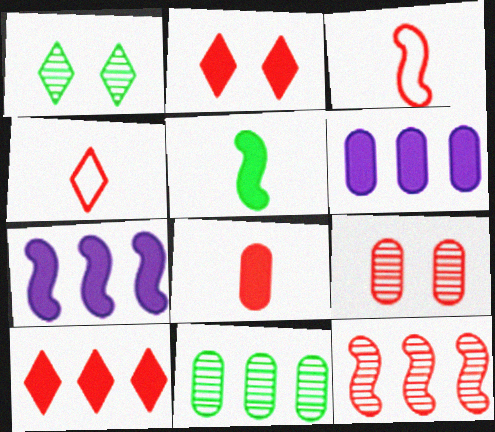[[1, 3, 6], 
[2, 5, 6], 
[3, 9, 10]]